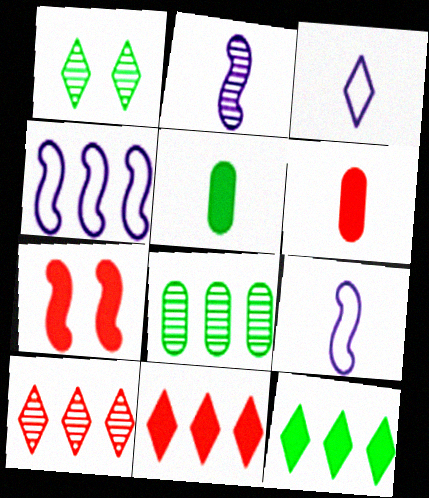[[1, 3, 11], 
[1, 4, 6], 
[3, 7, 8], 
[4, 8, 11], 
[6, 7, 11]]